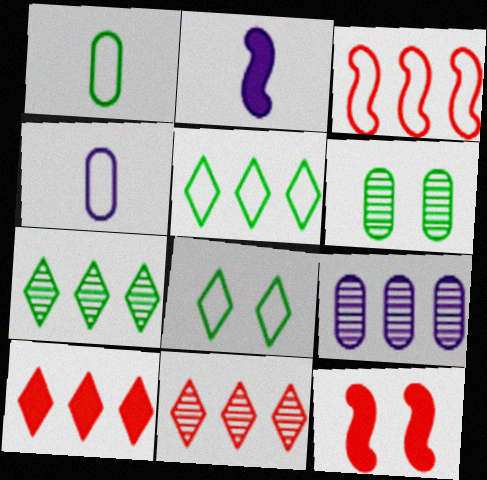[[3, 4, 8], 
[4, 7, 12]]